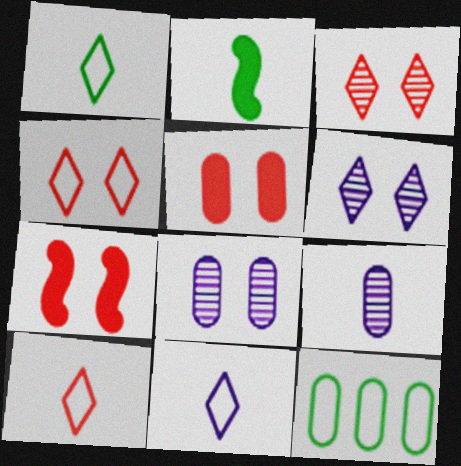[[1, 10, 11], 
[2, 9, 10], 
[5, 9, 12]]